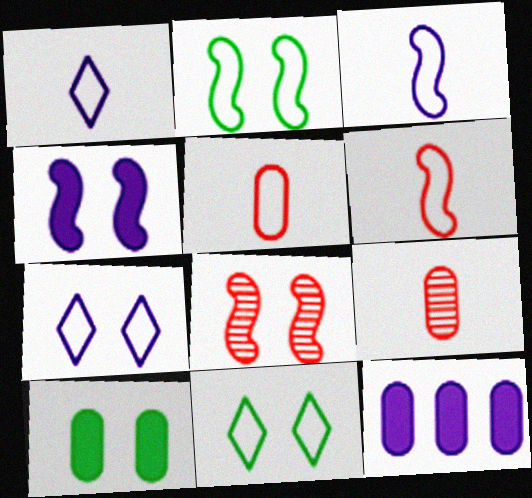[[2, 4, 8], 
[7, 8, 10]]